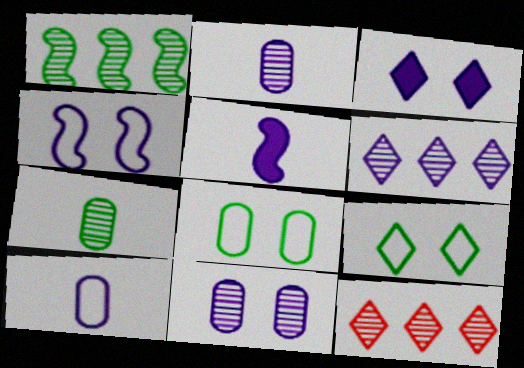[[3, 4, 11], 
[5, 8, 12]]